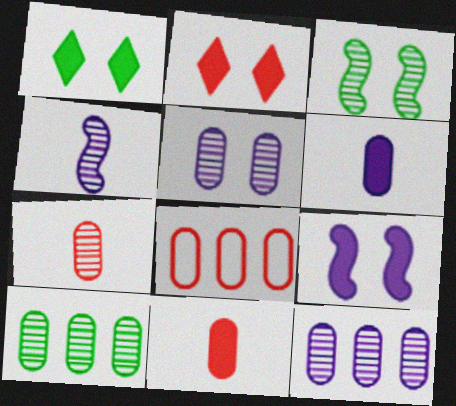[[1, 4, 8], 
[5, 7, 10]]